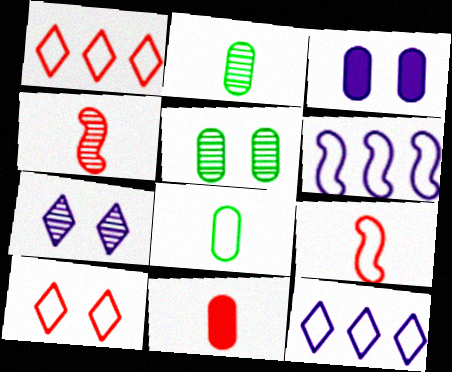[[6, 8, 10]]